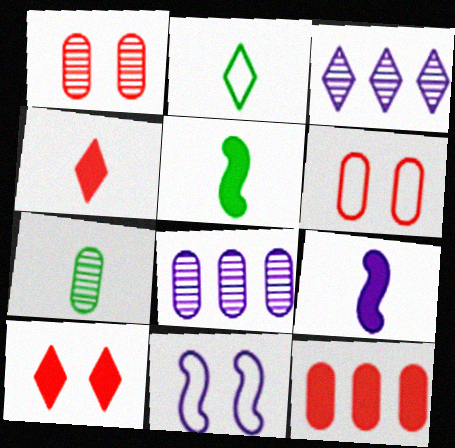[[1, 7, 8], 
[2, 3, 10], 
[2, 5, 7], 
[3, 5, 6]]